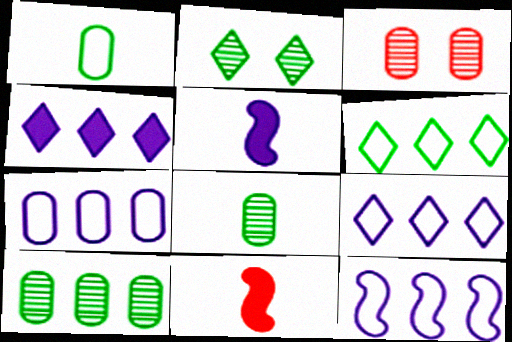[[2, 7, 11], 
[3, 5, 6], 
[7, 9, 12]]